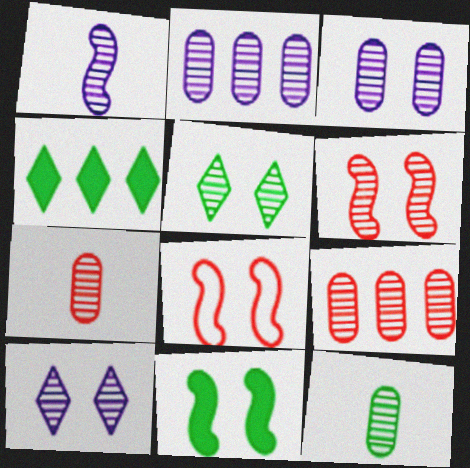[[1, 2, 10], 
[1, 5, 9], 
[3, 5, 6], 
[3, 9, 12]]